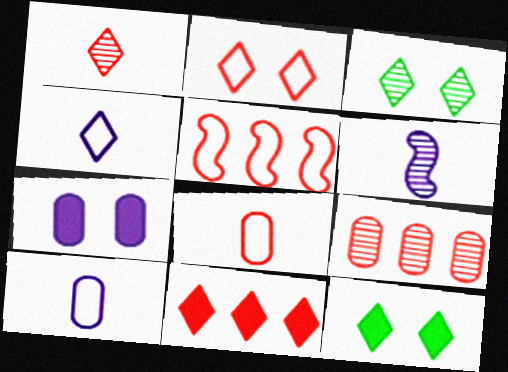[[1, 2, 11], 
[2, 5, 8], 
[3, 4, 11], 
[3, 6, 9], 
[5, 9, 11]]